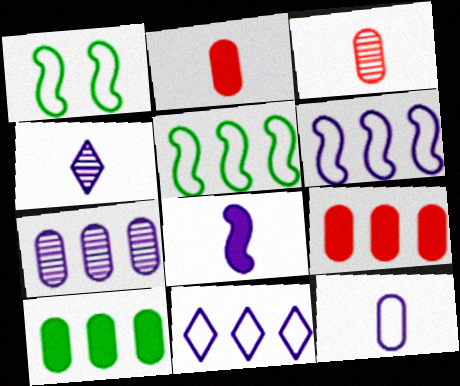[[1, 4, 9], 
[4, 8, 12]]